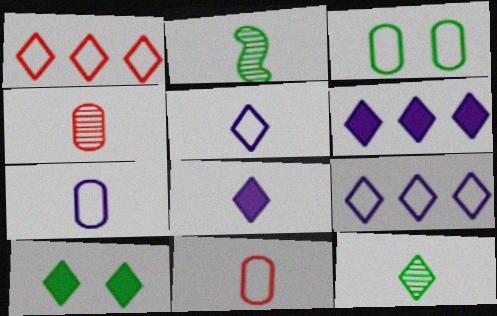[[2, 8, 11]]